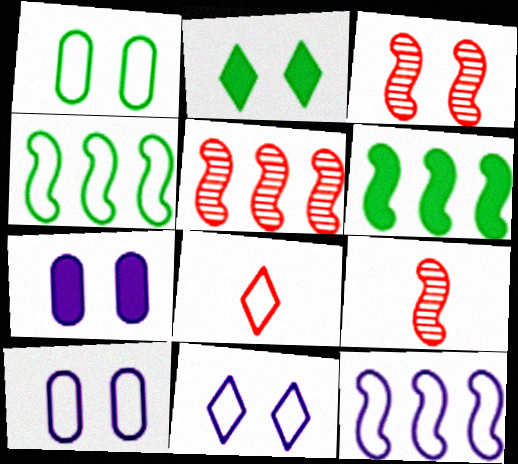[[1, 8, 12], 
[2, 3, 10], 
[3, 5, 9], 
[4, 8, 10], 
[5, 6, 12]]